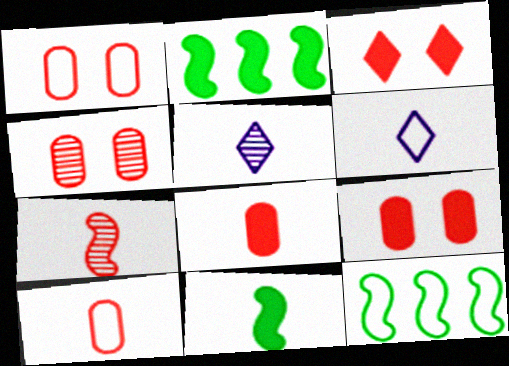[[1, 2, 5], 
[1, 4, 9], 
[1, 6, 12], 
[2, 4, 6], 
[5, 9, 12], 
[5, 10, 11]]